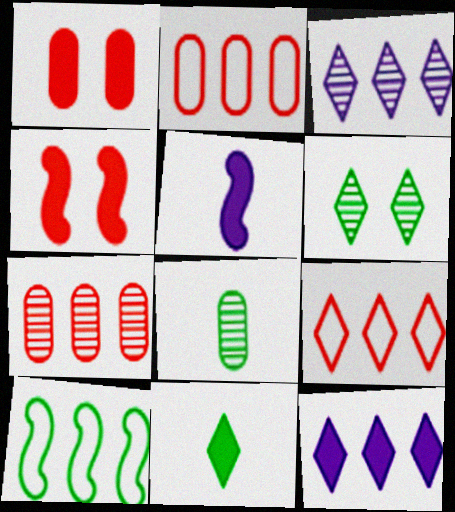[[2, 5, 6], 
[7, 10, 12]]